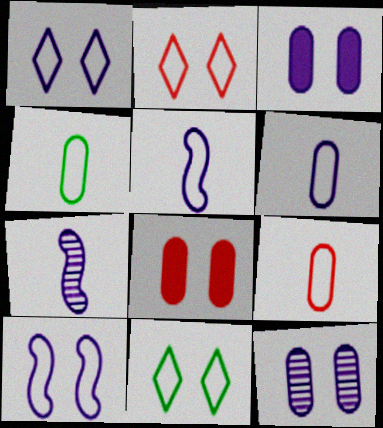[[1, 2, 11], 
[4, 6, 9]]